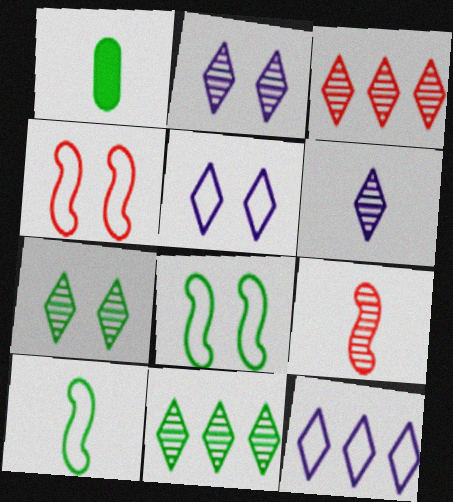[[1, 8, 11], 
[3, 6, 7]]